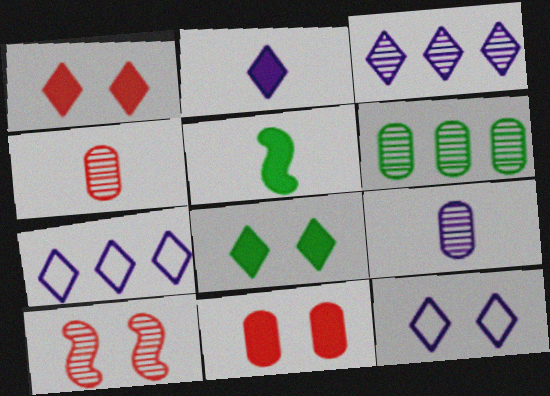[[2, 3, 12]]